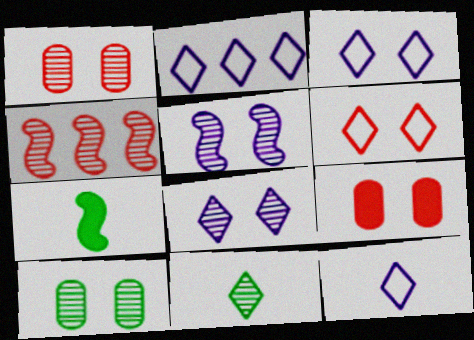[[1, 2, 7], 
[2, 3, 12]]